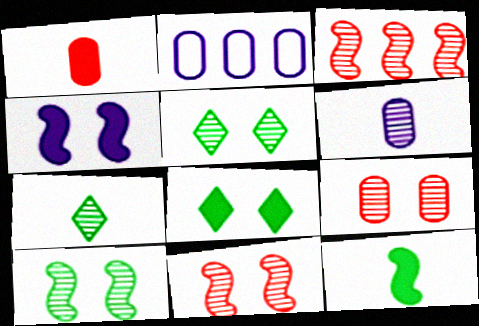[[3, 5, 6]]